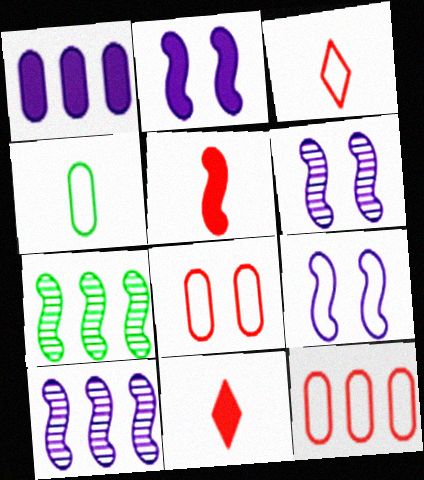[[2, 6, 9], 
[5, 7, 9]]